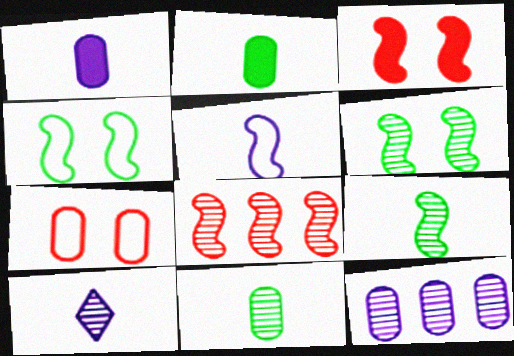[[1, 5, 10], 
[2, 7, 12]]